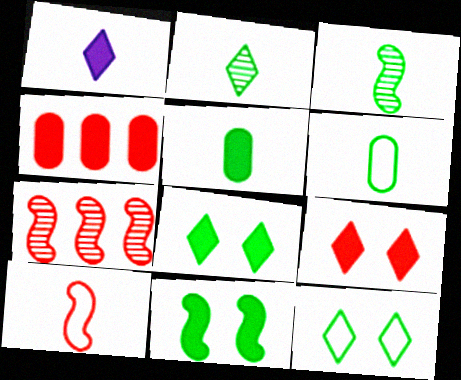[[1, 4, 11]]